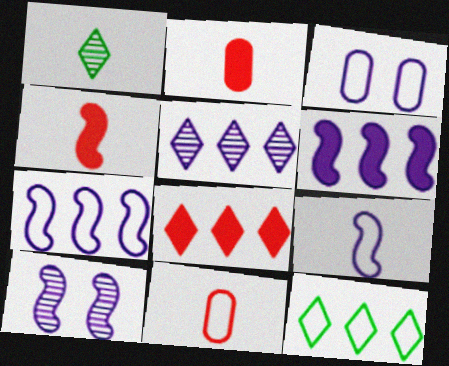[[1, 2, 9], 
[2, 10, 12], 
[5, 8, 12], 
[6, 9, 10]]